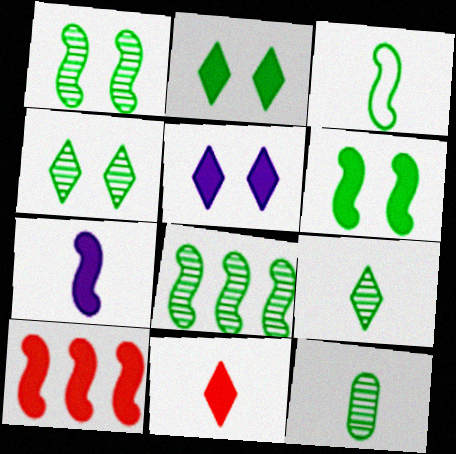[[3, 6, 8], 
[4, 8, 12], 
[6, 7, 10]]